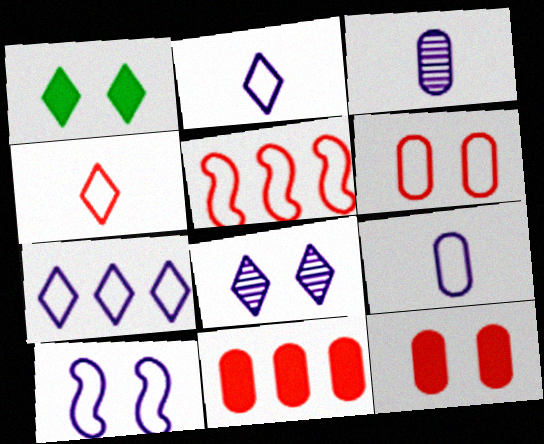[[1, 3, 5], 
[4, 5, 6], 
[7, 9, 10]]